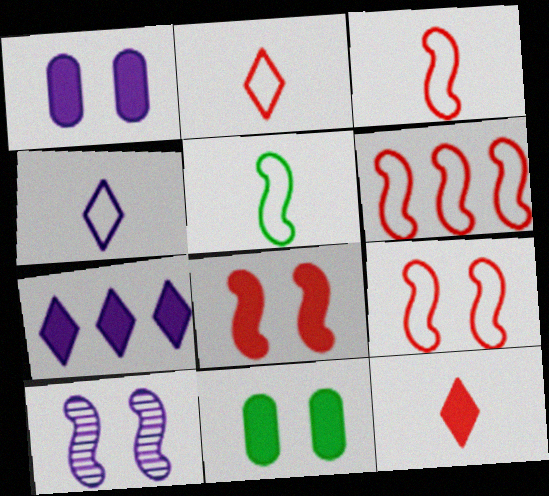[[3, 6, 9]]